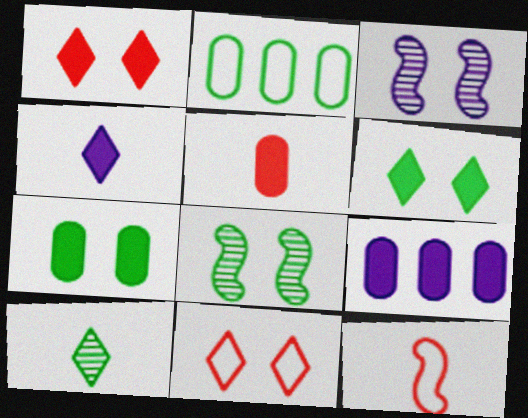[[3, 7, 11], 
[5, 7, 9]]